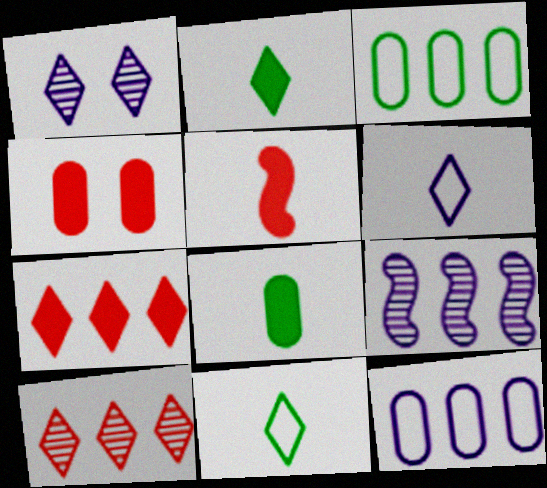[[1, 3, 5], 
[1, 7, 11], 
[3, 7, 9], 
[4, 5, 7], 
[4, 9, 11]]